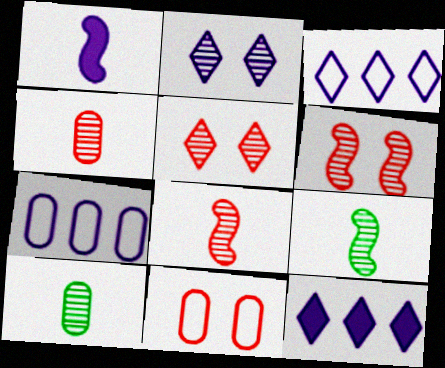[[1, 2, 7], 
[9, 11, 12]]